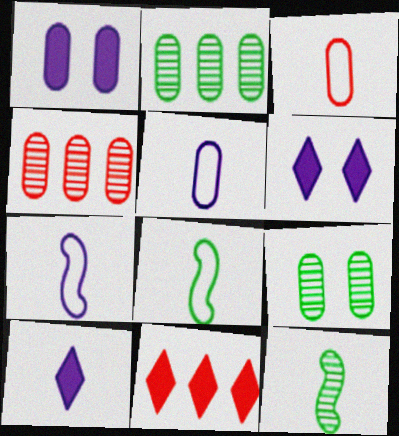[[1, 2, 3], 
[3, 10, 12], 
[4, 6, 8], 
[7, 9, 11]]